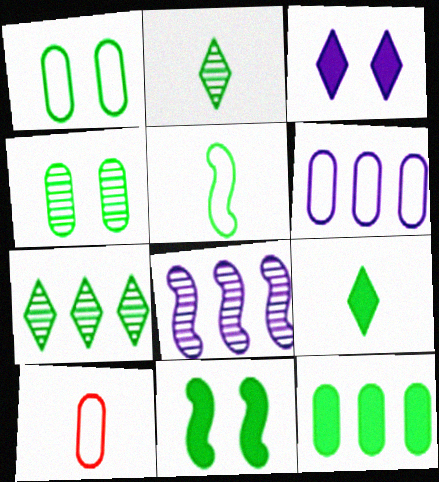[[1, 6, 10], 
[9, 11, 12]]